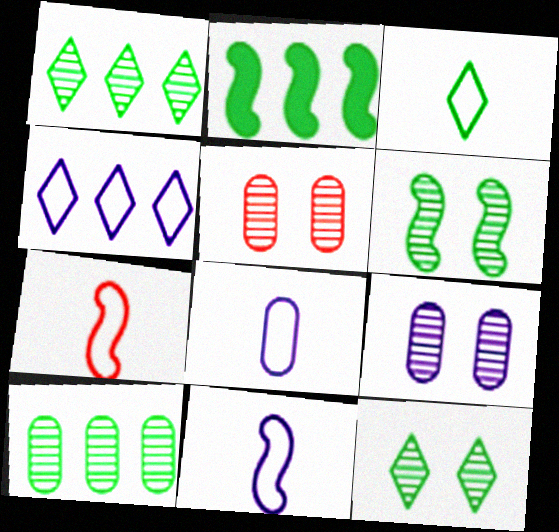[[3, 7, 8]]